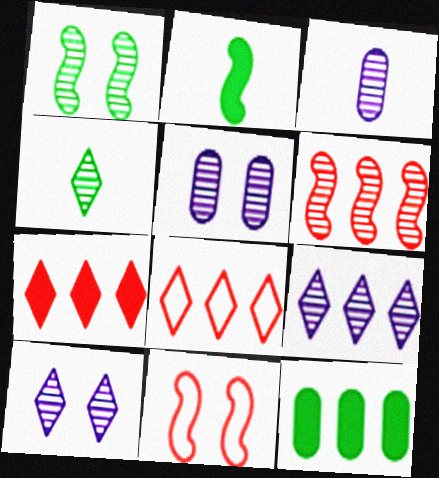[[2, 5, 8], 
[4, 5, 6]]